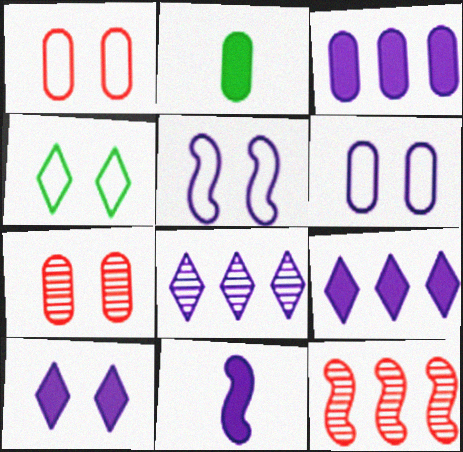[[1, 4, 5], 
[3, 10, 11], 
[6, 8, 11]]